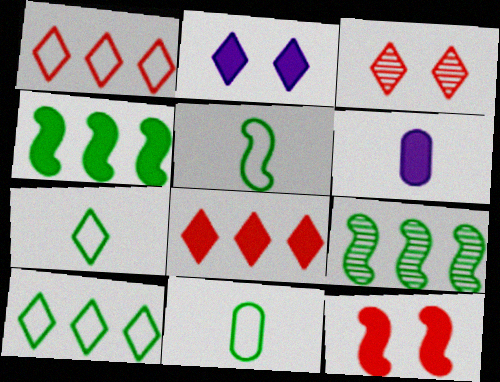[[5, 7, 11]]